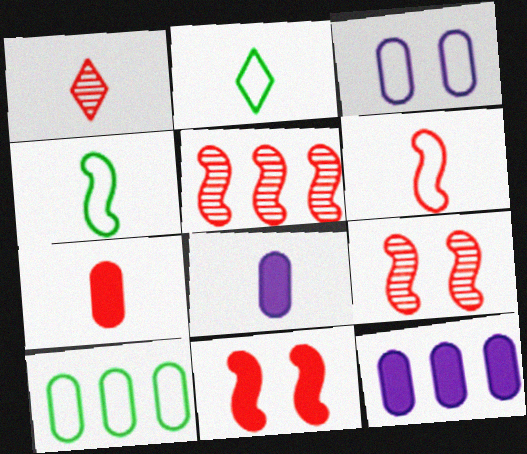[[1, 4, 8], 
[1, 6, 7], 
[2, 9, 12], 
[5, 6, 11]]